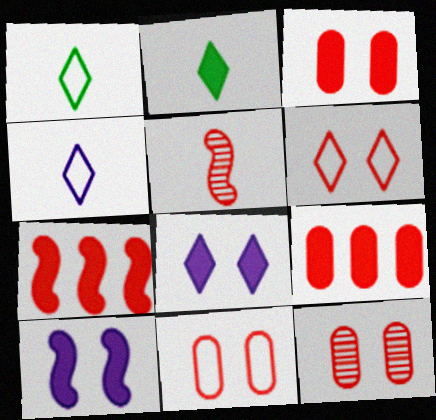[[2, 9, 10], 
[3, 11, 12], 
[5, 6, 9]]